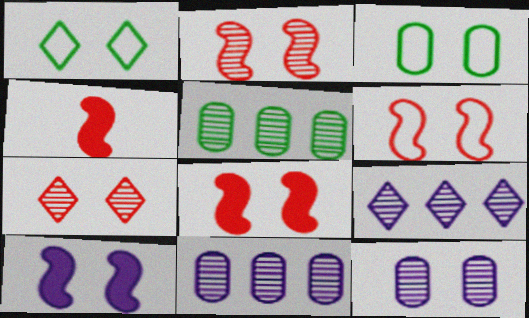[[1, 4, 11], 
[1, 8, 12], 
[2, 6, 8], 
[3, 4, 9], 
[3, 7, 10]]